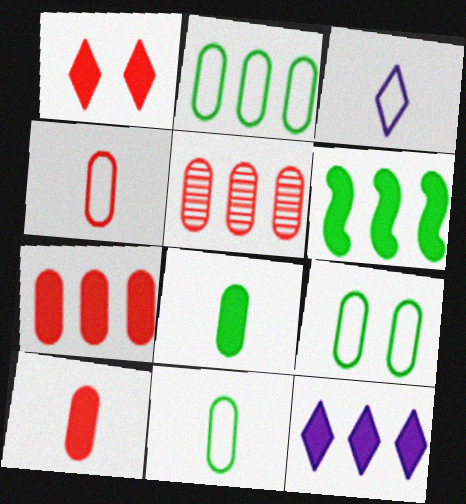[[2, 9, 11], 
[6, 7, 12]]